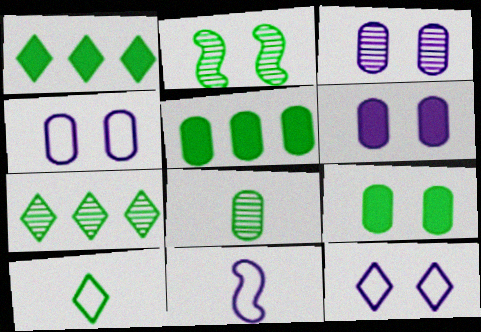[[2, 5, 10], 
[2, 7, 8], 
[3, 4, 6]]